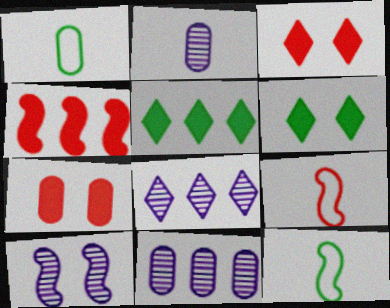[[1, 7, 11], 
[2, 8, 10], 
[3, 11, 12], 
[4, 10, 12], 
[6, 9, 11], 
[7, 8, 12]]